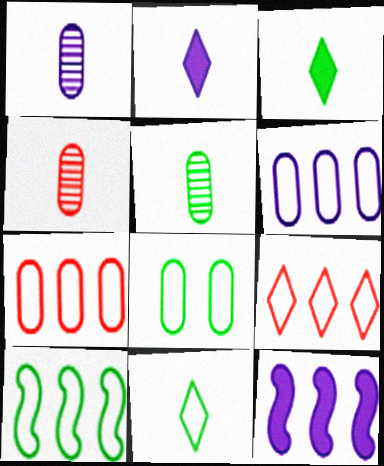[[1, 4, 5], 
[6, 9, 10], 
[8, 10, 11]]